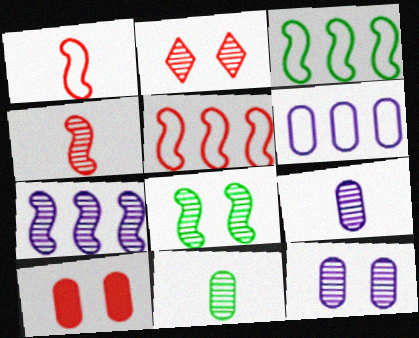[[2, 7, 11], 
[2, 8, 12], 
[4, 7, 8], 
[6, 10, 11]]